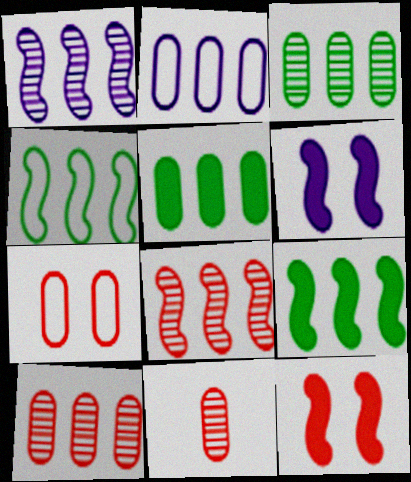[[2, 5, 10]]